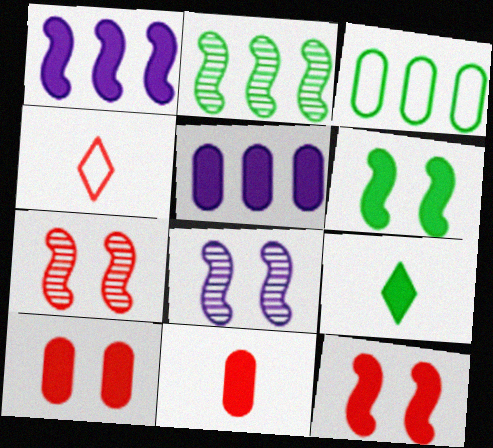[[1, 9, 10], 
[5, 9, 12]]